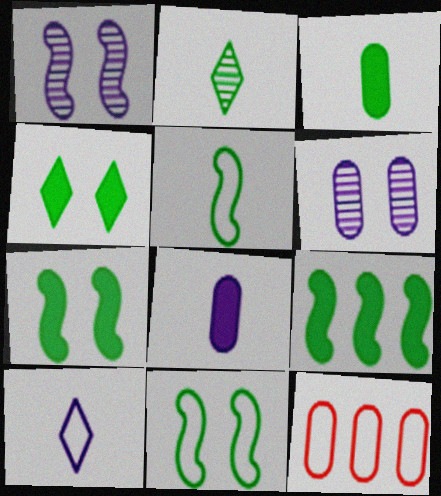[[2, 3, 5], 
[3, 4, 9], 
[3, 6, 12], 
[10, 11, 12]]